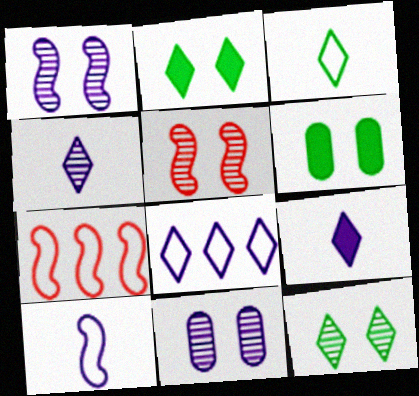[[4, 6, 7], 
[5, 11, 12]]